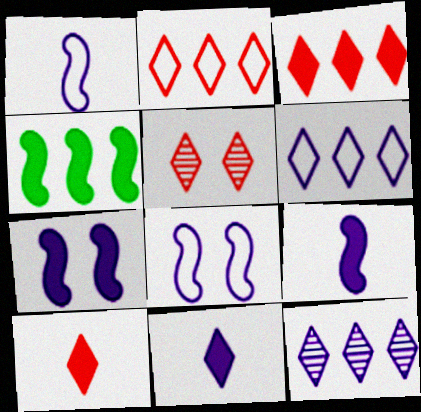[[2, 5, 10]]